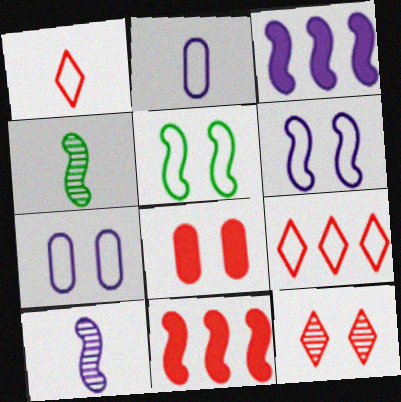[[2, 5, 9], 
[3, 6, 10], 
[4, 6, 11], 
[5, 10, 11]]